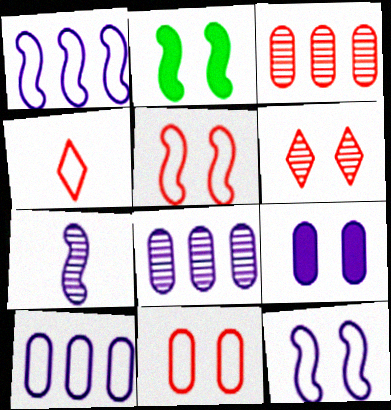[[2, 4, 8]]